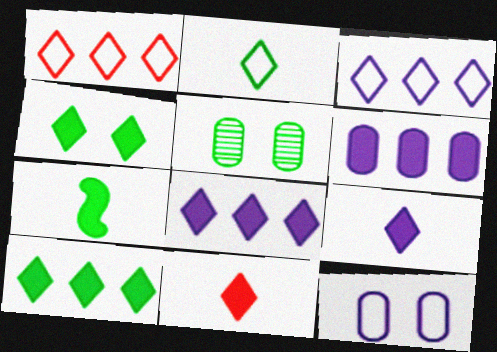[[4, 8, 11]]